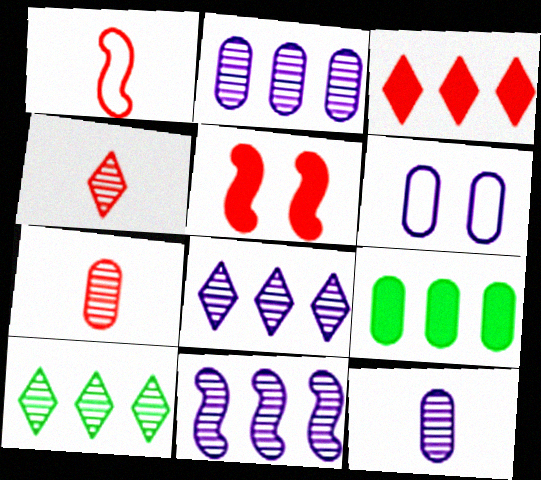[[2, 8, 11], 
[6, 7, 9]]